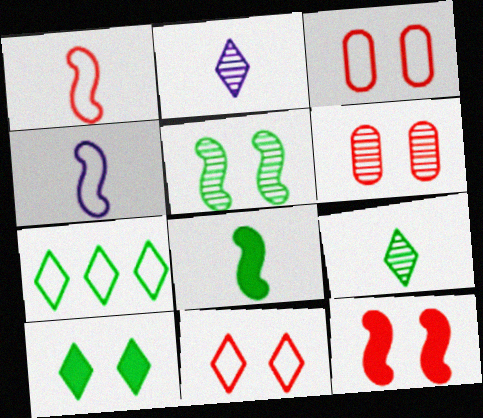[[3, 4, 7], 
[6, 11, 12], 
[7, 9, 10]]